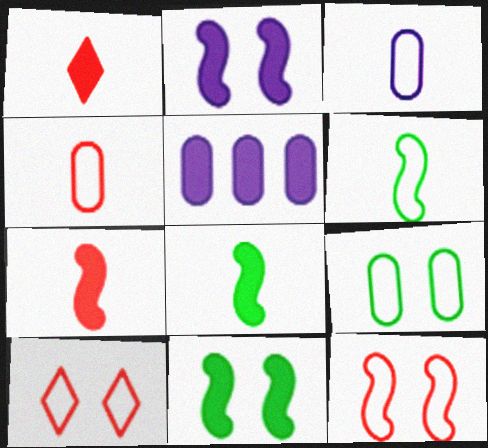[[1, 5, 11]]